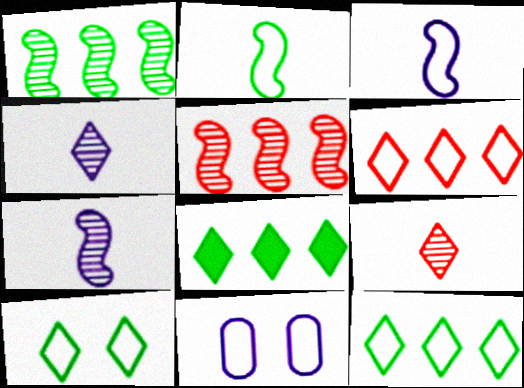[[2, 6, 11]]